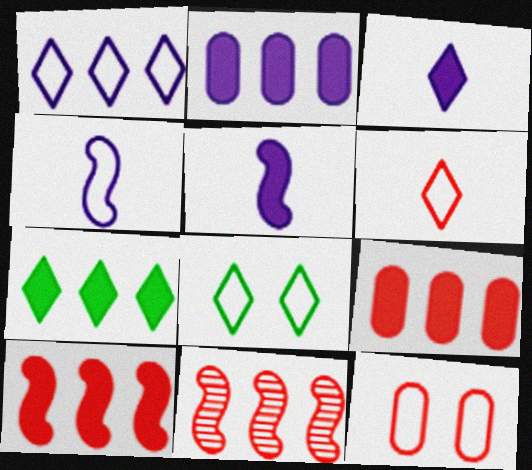[[1, 6, 8], 
[2, 7, 10]]